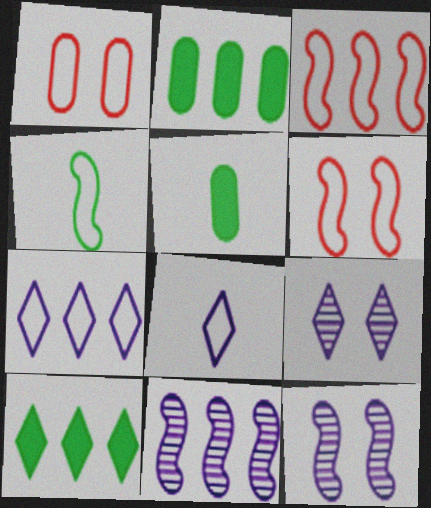[[1, 4, 7], 
[3, 5, 9]]